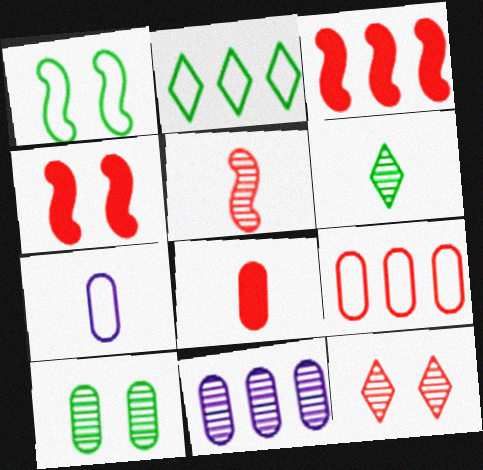[[2, 3, 11]]